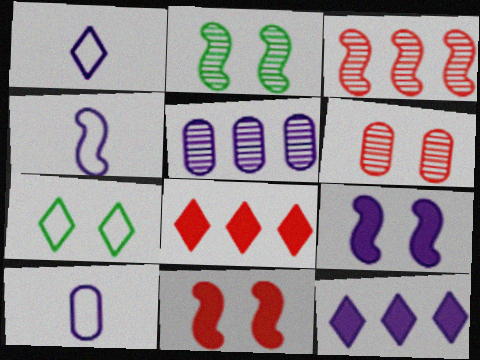[[1, 4, 10], 
[1, 5, 9], 
[2, 8, 10], 
[6, 7, 9]]